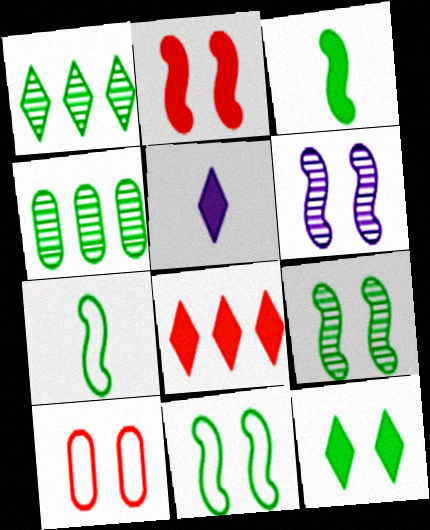[[2, 6, 11], 
[4, 7, 12], 
[5, 8, 12], 
[6, 10, 12]]